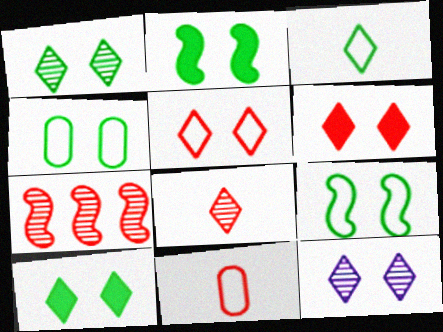[[1, 2, 4], 
[5, 10, 12], 
[6, 7, 11]]